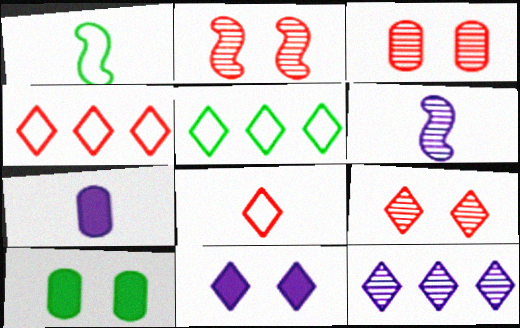[[2, 3, 9], 
[2, 5, 7], 
[4, 6, 10]]